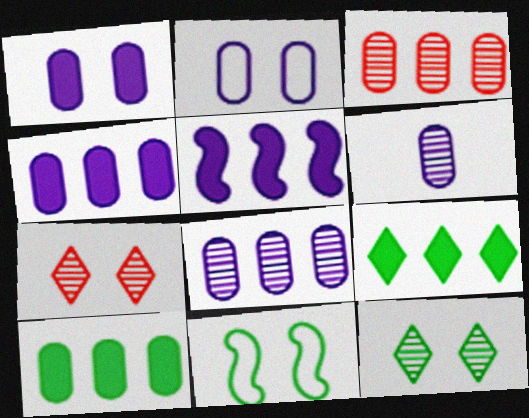[[1, 7, 11], 
[2, 4, 6]]